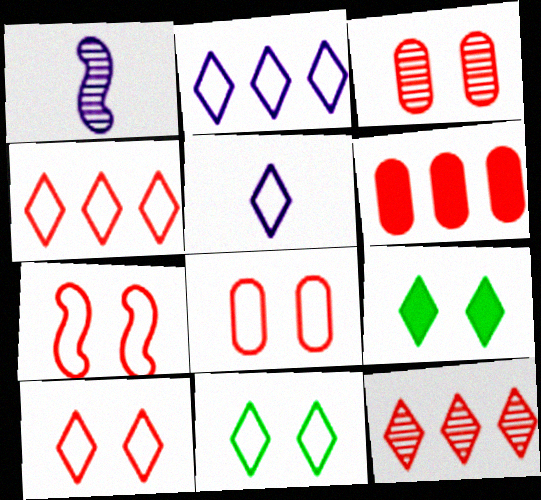[[1, 6, 11], 
[4, 5, 11], 
[5, 9, 12], 
[7, 8, 10]]